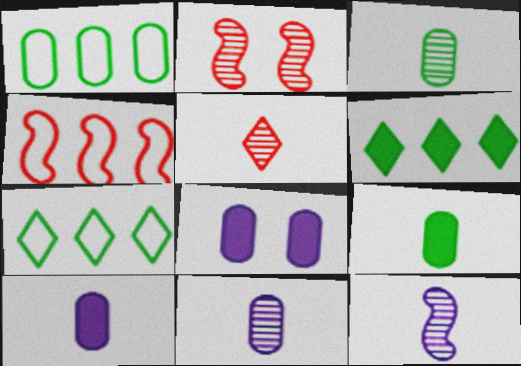[[2, 7, 10], 
[3, 5, 12]]